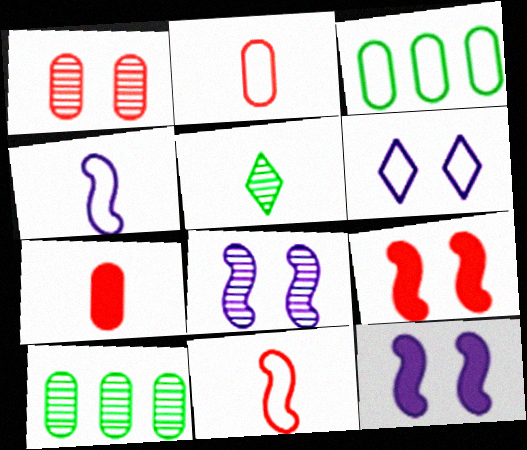[[3, 6, 11], 
[4, 5, 7]]